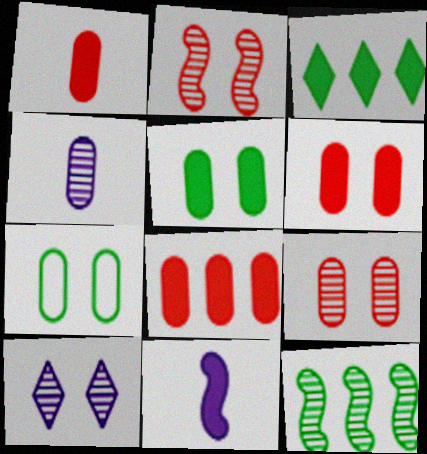[[1, 6, 8], 
[3, 6, 11], 
[4, 7, 8]]